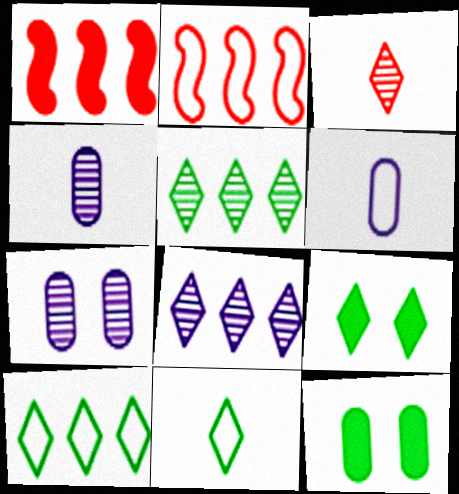[[1, 7, 11], 
[2, 4, 9], 
[5, 9, 11]]